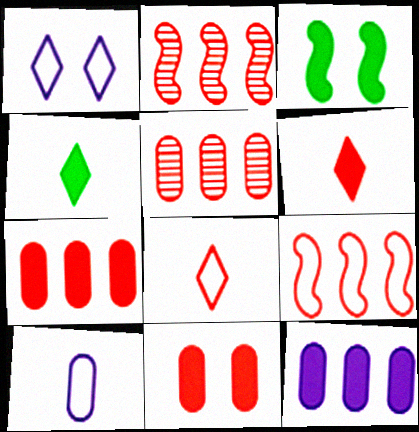[[2, 8, 11], 
[3, 6, 12]]